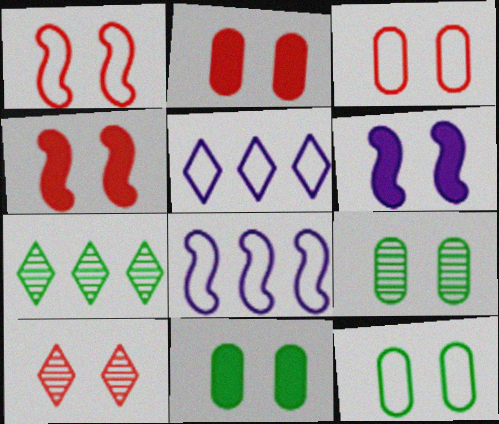[[1, 2, 10], 
[3, 4, 10], 
[6, 10, 12], 
[9, 11, 12]]